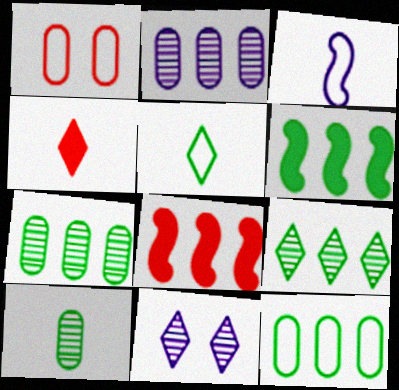[[3, 4, 10], 
[6, 9, 12]]